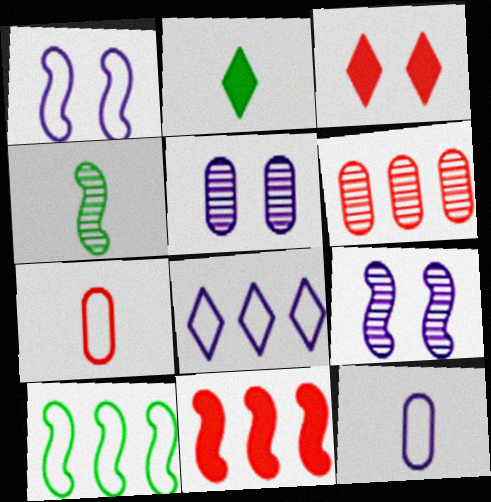[[1, 2, 6], 
[1, 4, 11], 
[1, 8, 12]]